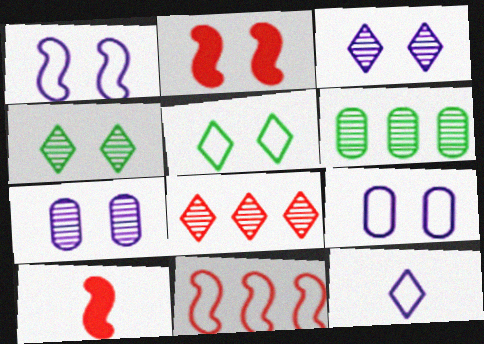[[2, 4, 9], 
[2, 5, 7], 
[2, 6, 12]]